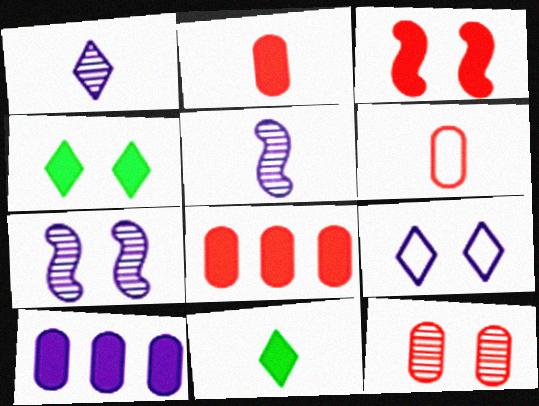[[3, 10, 11], 
[5, 6, 11], 
[5, 9, 10], 
[6, 8, 12]]